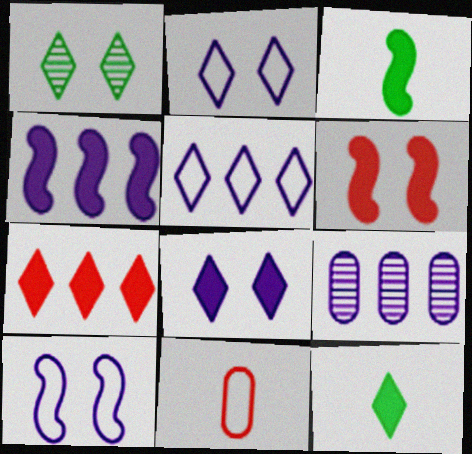[[1, 4, 11], 
[3, 4, 6], 
[4, 5, 9], 
[7, 8, 12]]